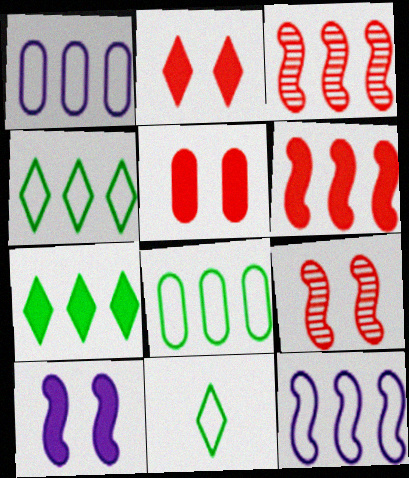[[1, 3, 7]]